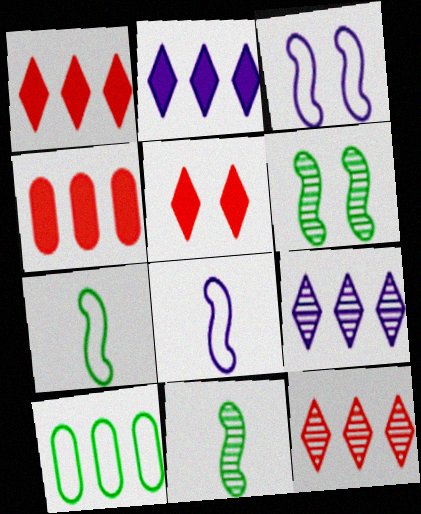[]